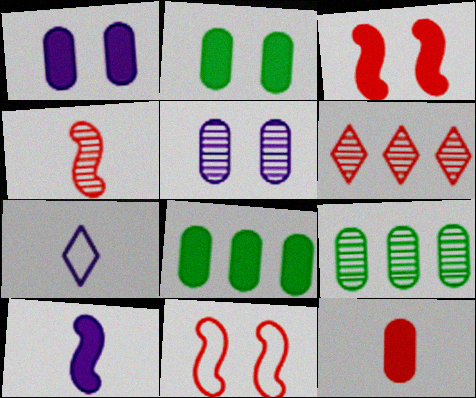[[1, 8, 12], 
[3, 7, 9], 
[6, 11, 12]]